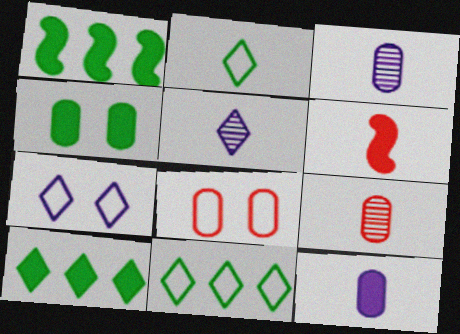[[1, 5, 8], 
[1, 7, 9], 
[2, 3, 6]]